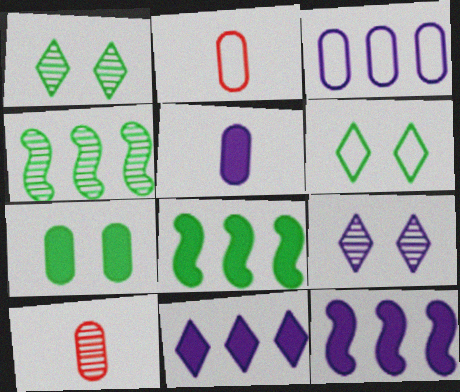[[1, 2, 12], 
[2, 8, 9], 
[3, 7, 10], 
[4, 9, 10], 
[6, 10, 12]]